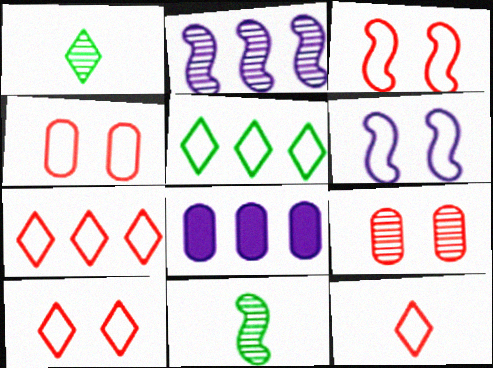[[1, 2, 9], 
[1, 3, 8], 
[3, 4, 10], 
[7, 10, 12], 
[8, 10, 11]]